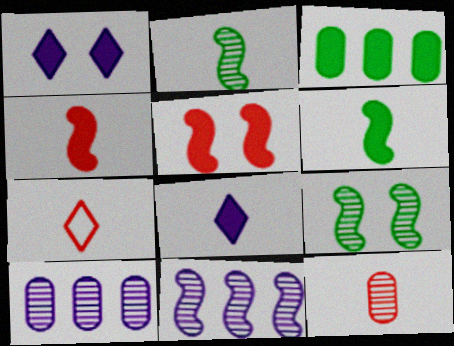[[1, 3, 4], 
[3, 5, 8], 
[4, 7, 12]]